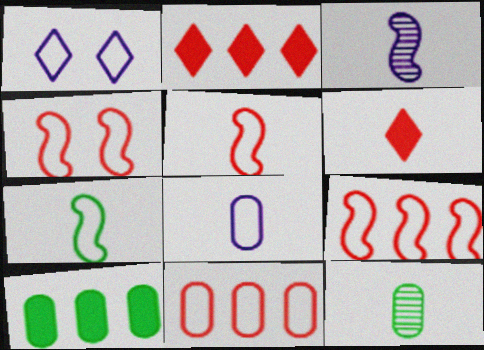[[1, 7, 11], 
[4, 5, 9]]